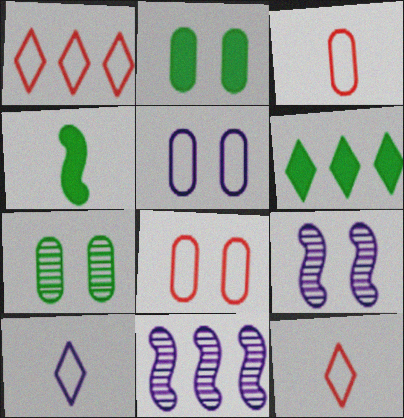[[2, 4, 6], 
[2, 11, 12], 
[3, 6, 9]]